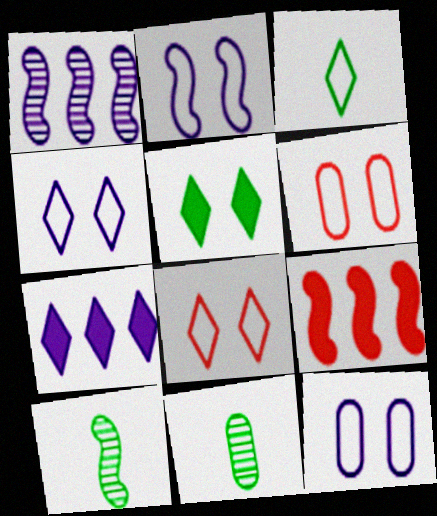[[2, 4, 12], 
[2, 9, 10], 
[4, 9, 11], 
[6, 7, 10]]